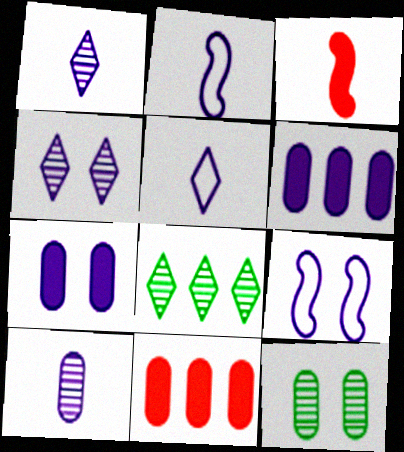[[1, 6, 9], 
[2, 4, 6], 
[4, 7, 9]]